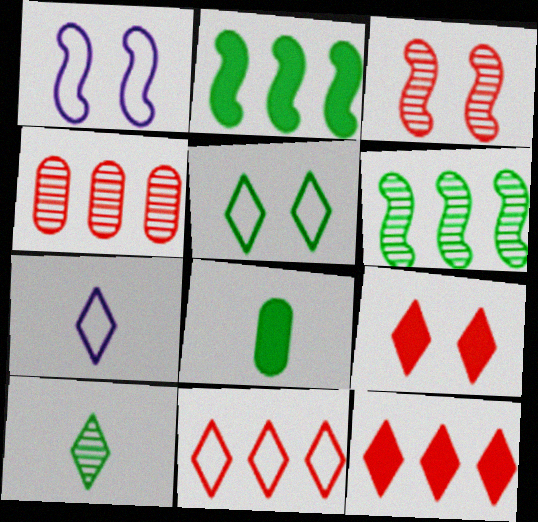[[5, 6, 8], 
[5, 7, 11]]